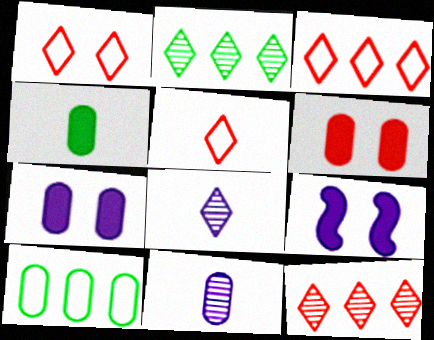[[1, 3, 5], 
[6, 10, 11]]